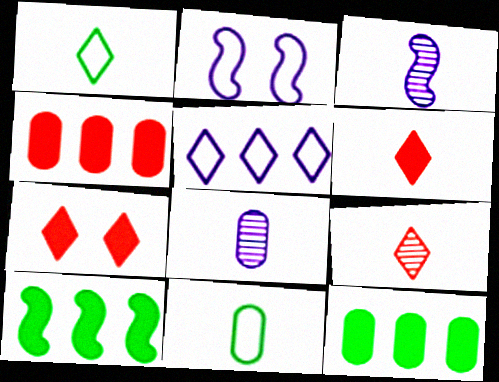[[2, 9, 12], 
[3, 6, 11]]